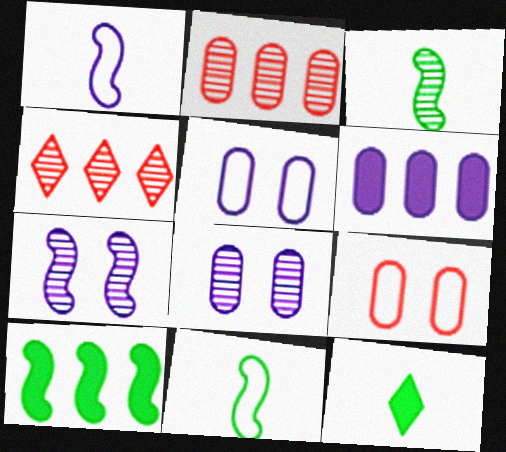[[3, 4, 8]]